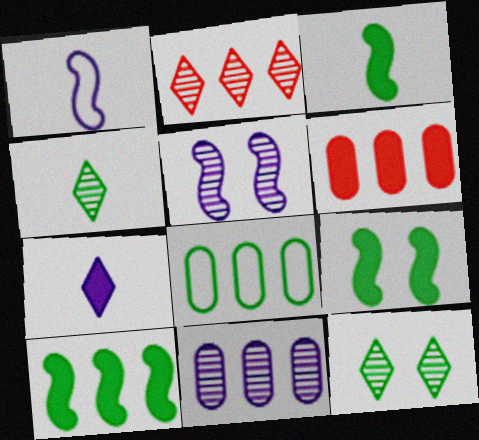[[1, 6, 12], 
[3, 8, 12], 
[3, 9, 10], 
[4, 8, 9], 
[6, 7, 9], 
[6, 8, 11]]